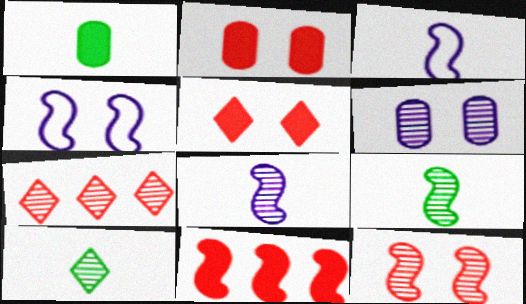[[1, 4, 7], 
[4, 9, 11], 
[6, 7, 9]]